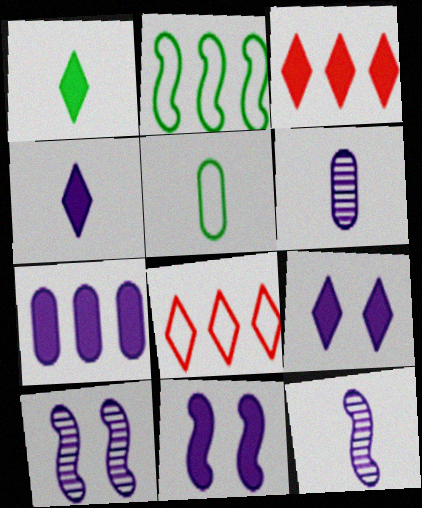[[1, 3, 9], 
[3, 5, 10], 
[4, 7, 11]]